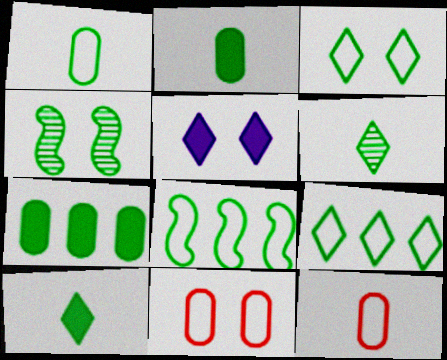[[1, 3, 8], 
[2, 4, 9], 
[4, 5, 11]]